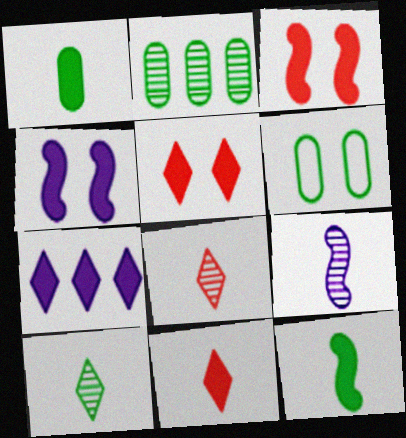[[1, 2, 6], 
[1, 3, 7]]